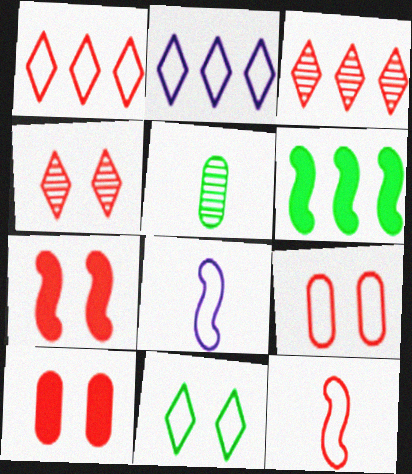[[1, 9, 12], 
[2, 5, 7], 
[3, 10, 12], 
[4, 7, 9], 
[5, 6, 11]]